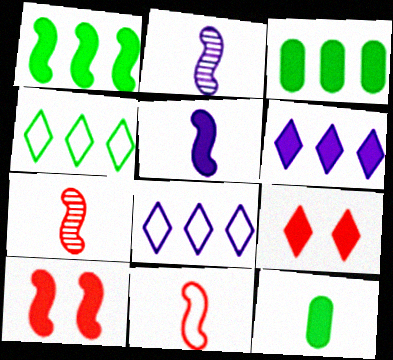[[1, 5, 10], 
[3, 5, 9], 
[6, 10, 12]]